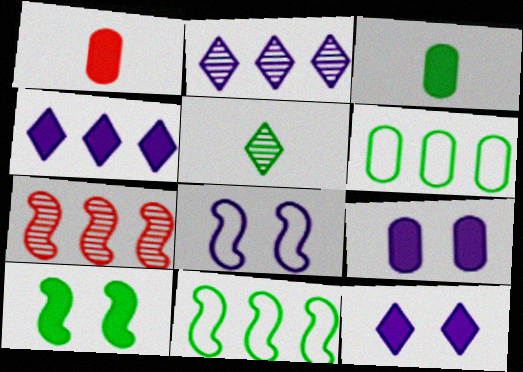[[1, 4, 10], 
[4, 6, 7], 
[5, 6, 10]]